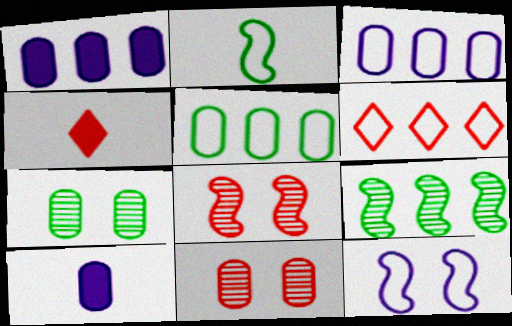[[1, 6, 9], 
[5, 10, 11]]